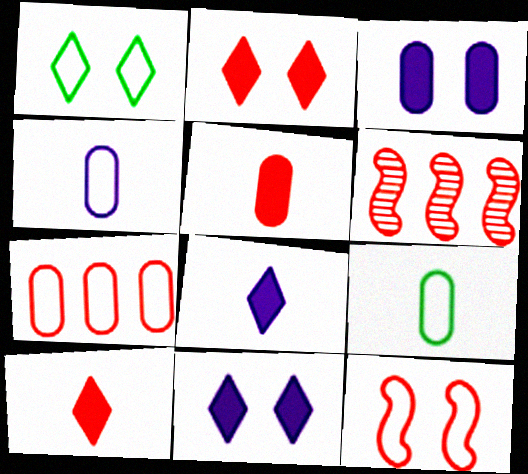[[6, 9, 11]]